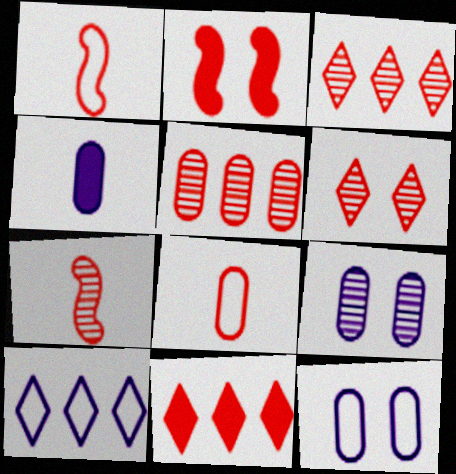[[2, 3, 8], 
[5, 6, 7]]